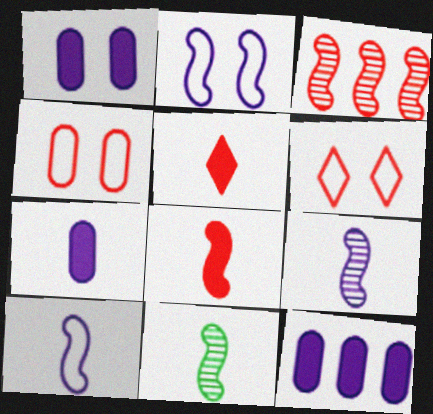[[1, 7, 12], 
[3, 4, 5], 
[6, 11, 12], 
[8, 10, 11]]